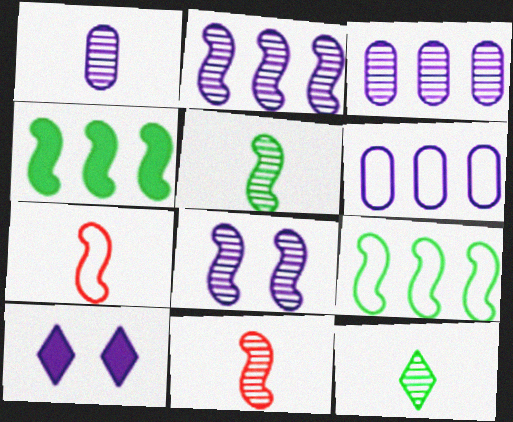[[1, 11, 12], 
[4, 7, 8]]